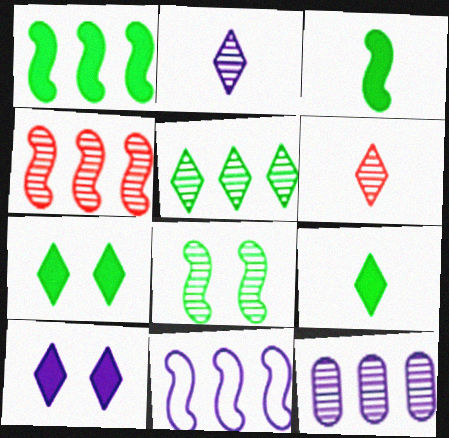[[1, 4, 11], 
[4, 5, 12], 
[6, 8, 12]]